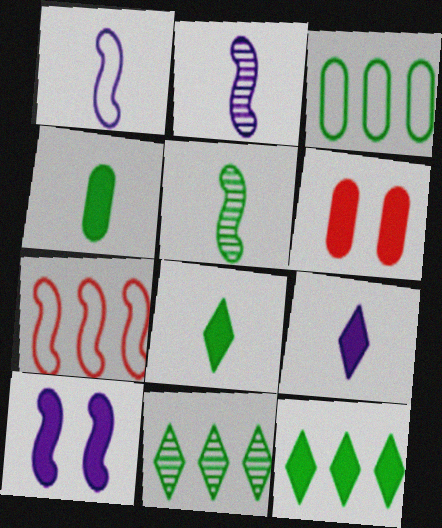[[1, 6, 11], 
[5, 7, 10]]